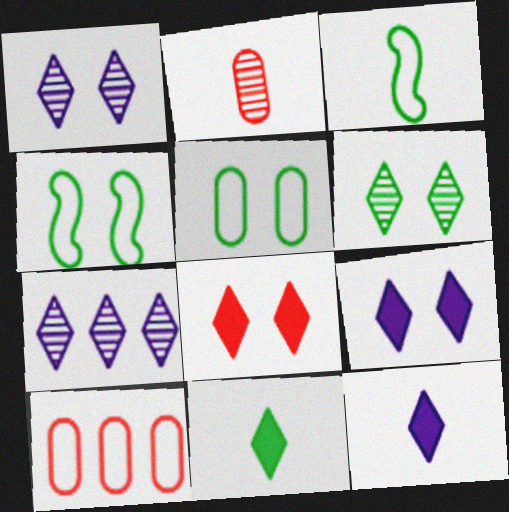[[2, 3, 12]]